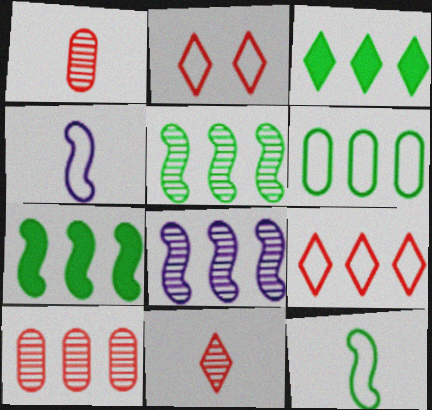[[2, 4, 6], 
[3, 5, 6]]